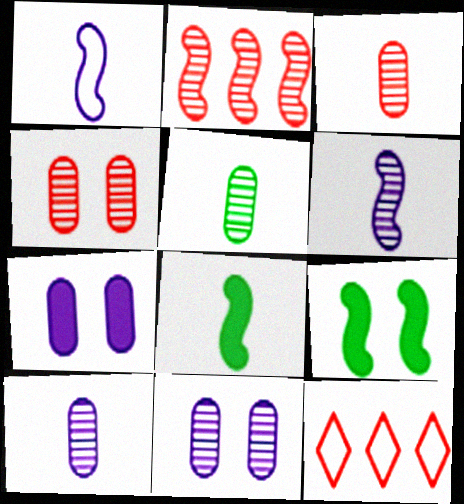[[1, 2, 9], 
[3, 5, 10], 
[8, 11, 12], 
[9, 10, 12]]